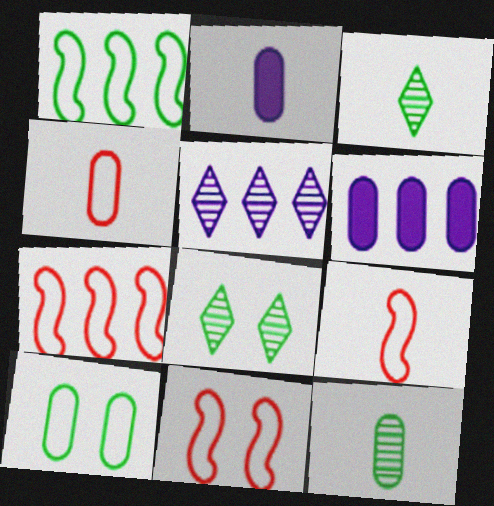[[2, 3, 9], 
[2, 4, 12], 
[2, 7, 8], 
[3, 6, 11], 
[6, 8, 9], 
[7, 9, 11]]